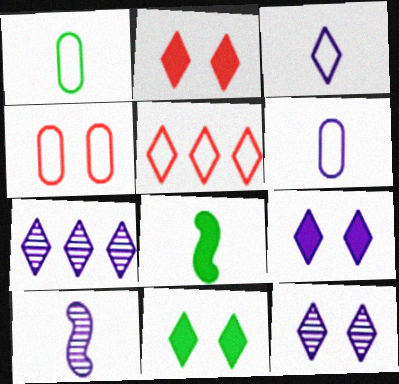[[2, 9, 11], 
[3, 7, 9], 
[4, 7, 8]]